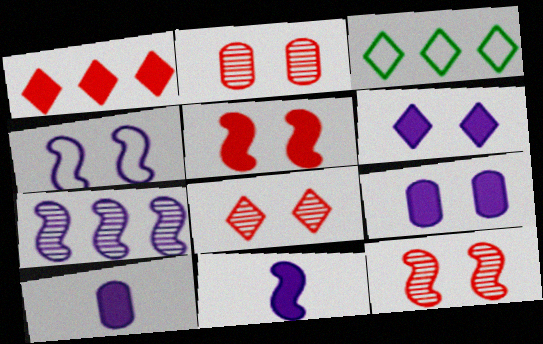[[2, 3, 11], 
[2, 8, 12], 
[3, 10, 12], 
[4, 7, 11]]